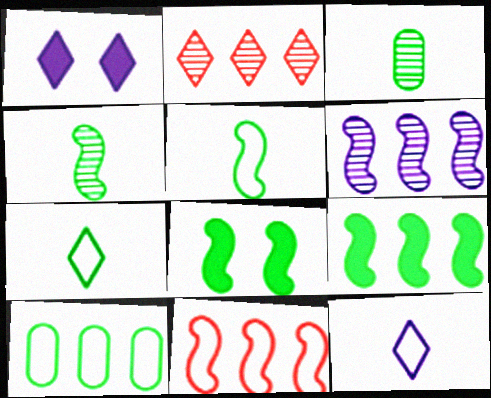[[1, 2, 7], 
[1, 3, 11], 
[6, 9, 11]]